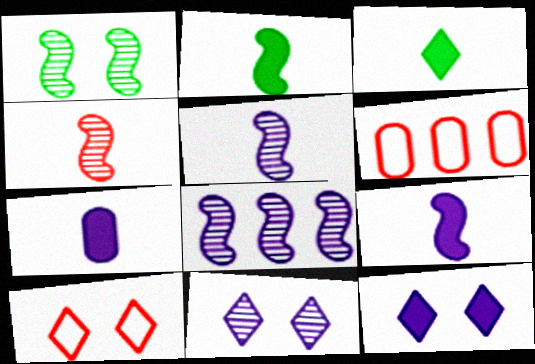[[1, 4, 8], 
[2, 6, 11]]